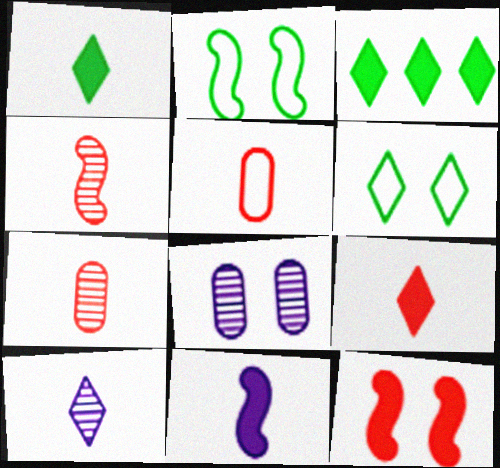[[4, 5, 9], 
[6, 8, 12]]